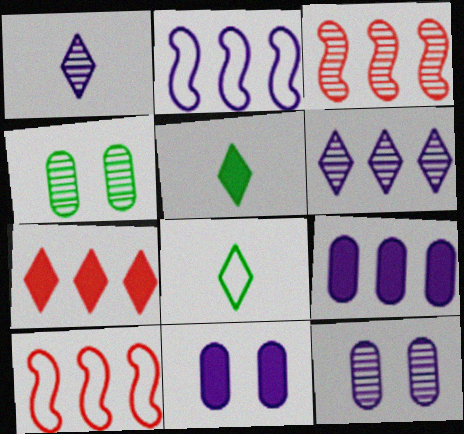[[1, 2, 11], 
[1, 3, 4], 
[2, 6, 9], 
[3, 8, 11], 
[5, 10, 12]]